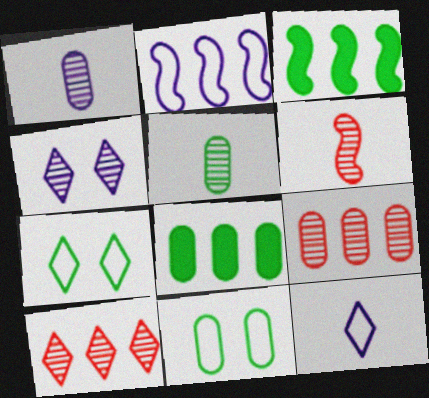[[2, 8, 10], 
[3, 5, 7], 
[5, 8, 11]]